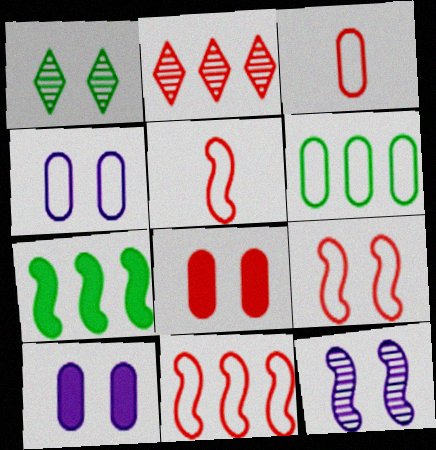[[1, 9, 10], 
[2, 5, 8], 
[3, 4, 6], 
[5, 7, 12], 
[5, 9, 11]]